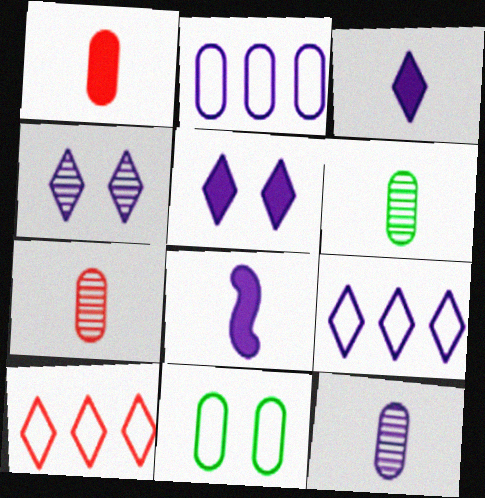[[2, 4, 8], 
[3, 4, 9], 
[6, 7, 12]]